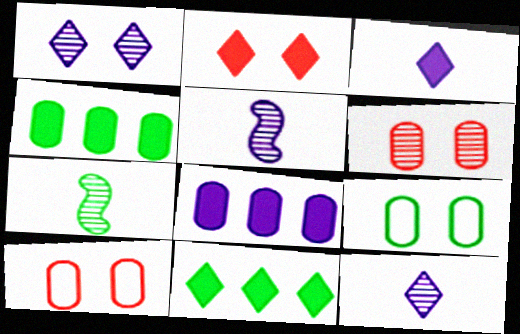[[2, 3, 11], 
[5, 10, 11], 
[7, 9, 11]]